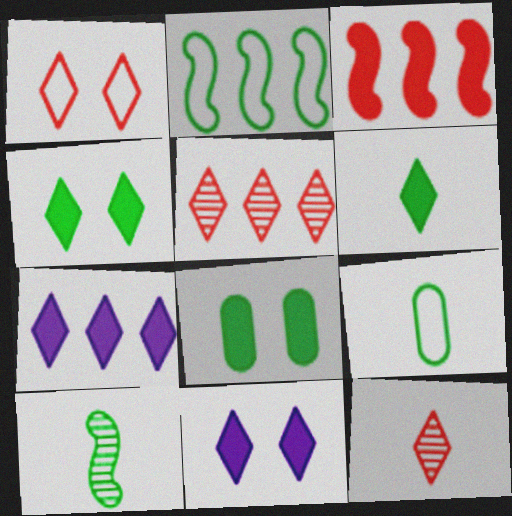[[6, 9, 10]]